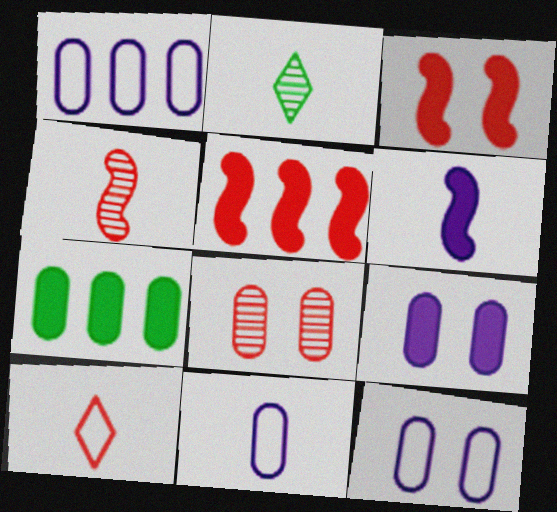[[1, 2, 3], 
[1, 11, 12], 
[2, 5, 12], 
[5, 8, 10], 
[7, 8, 11]]